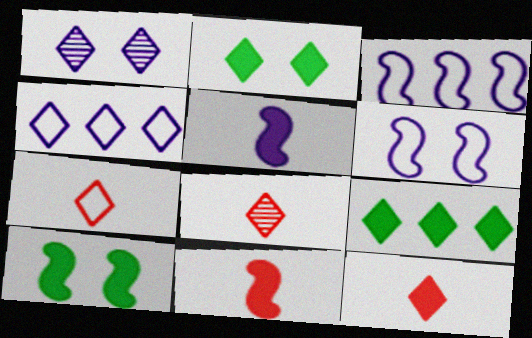[[1, 7, 9], 
[2, 4, 8], 
[7, 8, 12]]